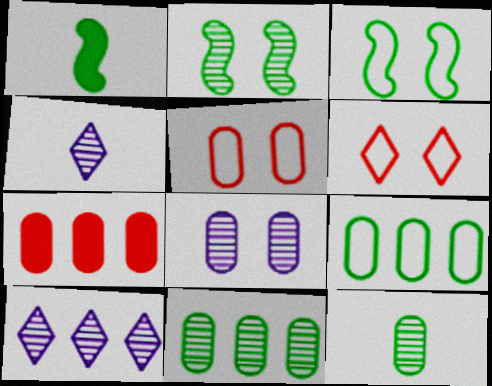[[1, 5, 10], 
[3, 4, 7]]